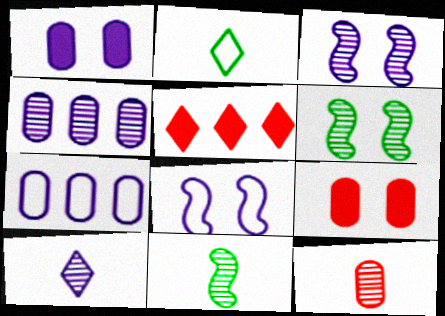[[3, 4, 10], 
[10, 11, 12]]